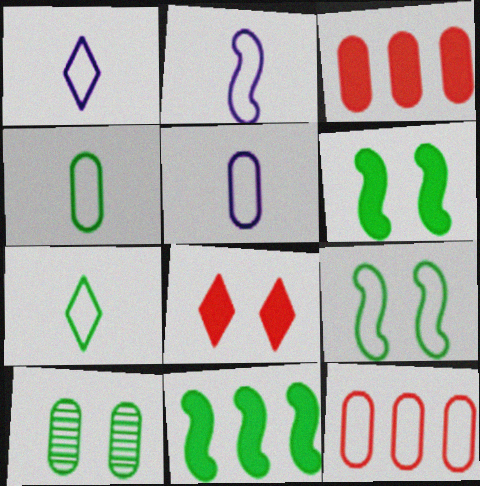[[1, 2, 5], 
[1, 9, 12], 
[3, 5, 10], 
[7, 10, 11]]